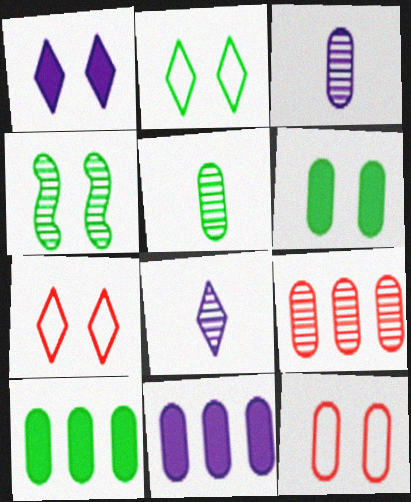[[1, 4, 12], 
[2, 4, 6], 
[3, 10, 12], 
[4, 8, 9], 
[5, 11, 12]]